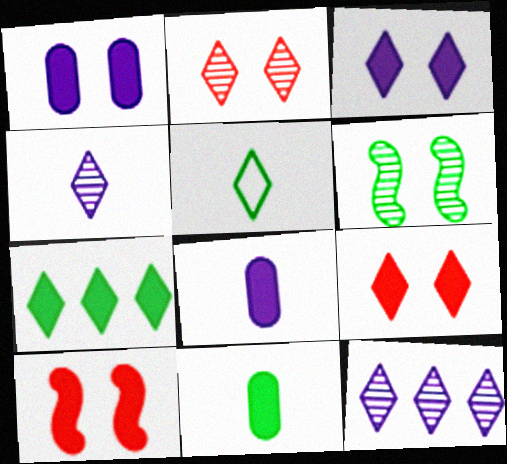[[5, 9, 12], 
[7, 8, 10]]